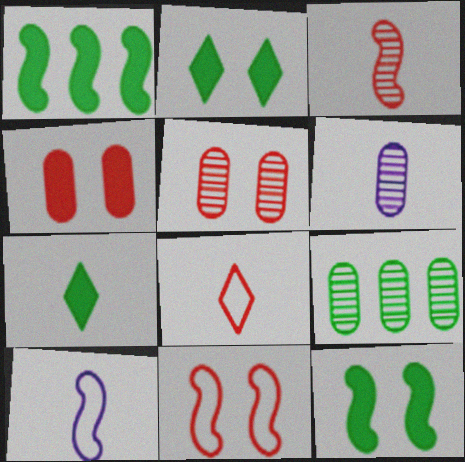[[5, 6, 9]]